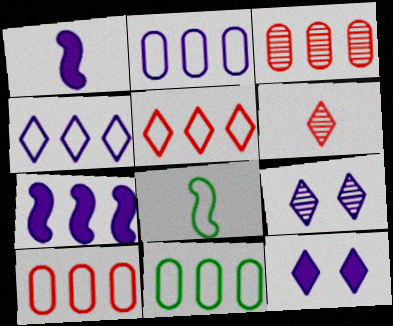[[1, 2, 9], 
[2, 10, 11], 
[3, 8, 12]]